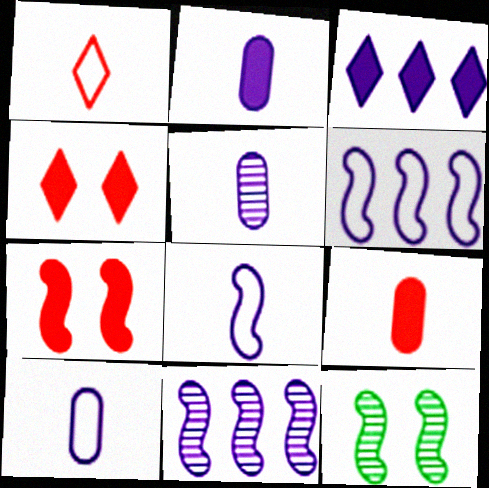[[2, 5, 10]]